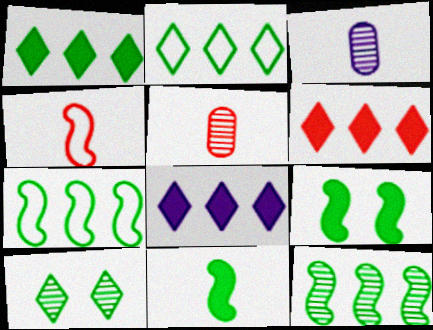[[1, 6, 8]]